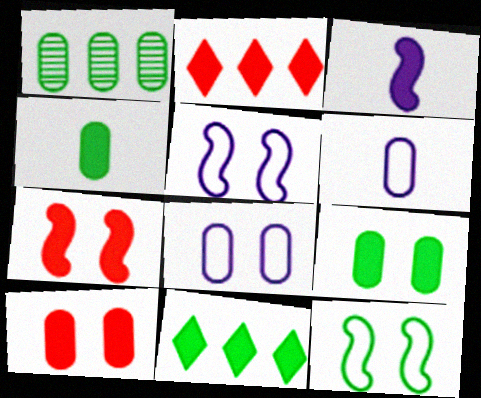[[1, 6, 10], 
[2, 3, 9], 
[3, 10, 11]]